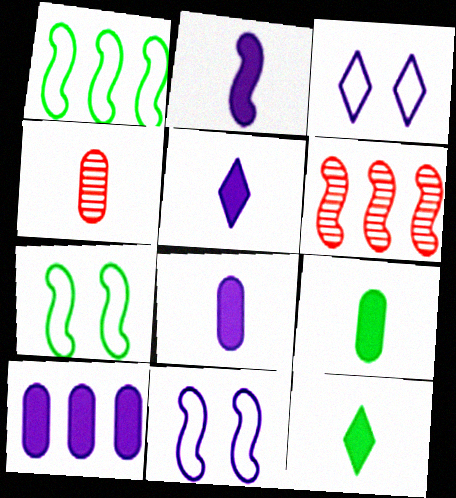[[2, 5, 8], 
[2, 6, 7], 
[3, 6, 9]]